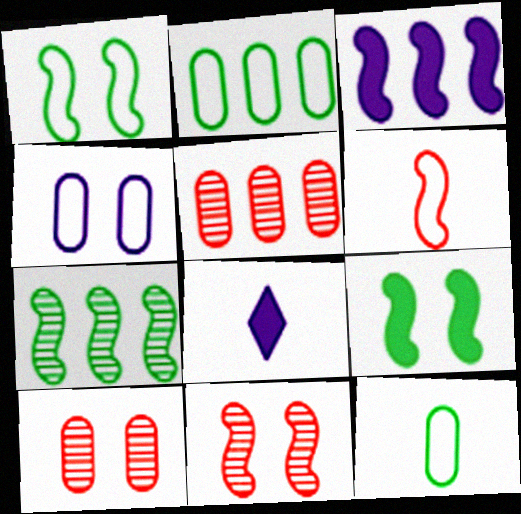[[1, 5, 8], 
[2, 8, 11]]